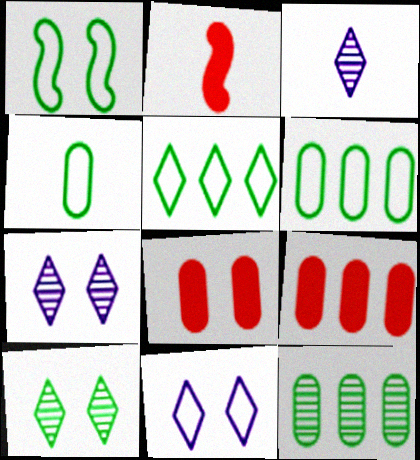[[1, 3, 9], 
[1, 4, 5], 
[1, 7, 8], 
[2, 3, 4], 
[2, 6, 7], 
[2, 11, 12]]